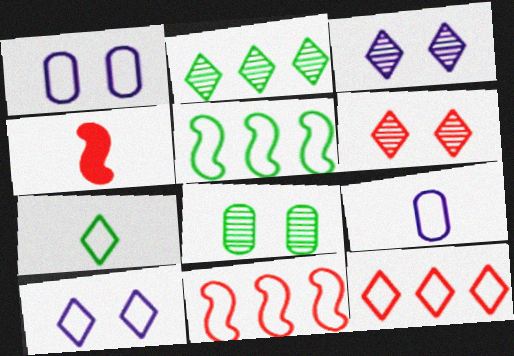[[1, 2, 4], 
[1, 7, 11], 
[7, 10, 12]]